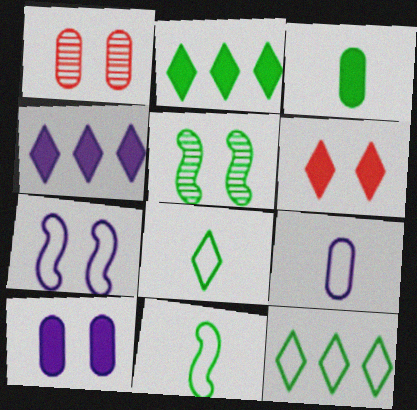[[1, 4, 11], 
[3, 5, 12]]